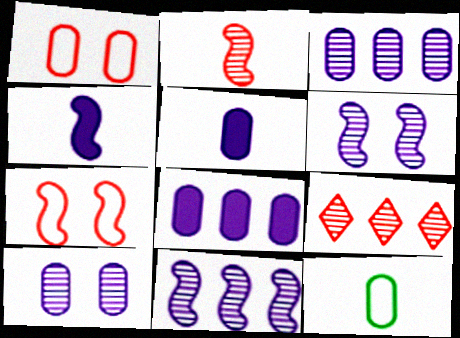[]